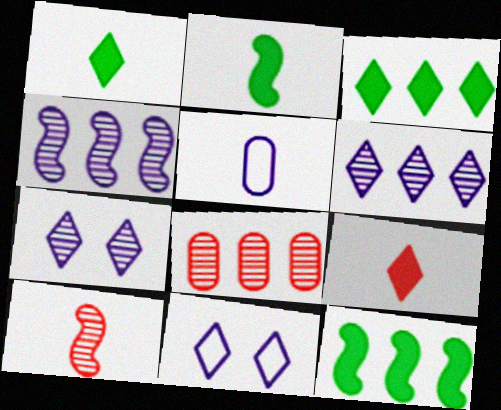[[1, 5, 10], 
[2, 8, 11]]